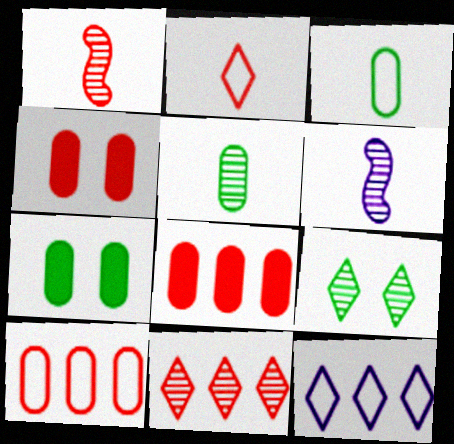[[1, 7, 12]]